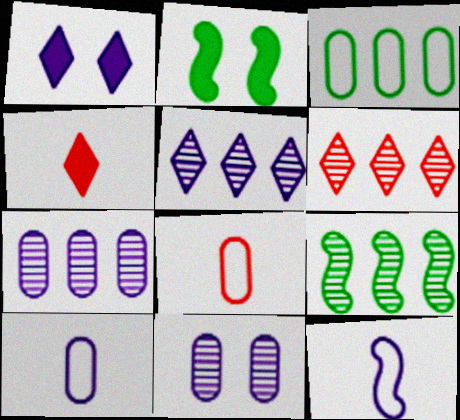[[1, 7, 12], 
[1, 8, 9], 
[2, 5, 8], 
[2, 6, 10], 
[6, 7, 9]]